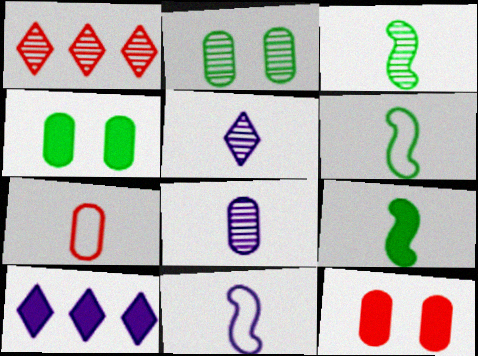[[1, 4, 11], 
[3, 6, 9], 
[5, 7, 9], 
[9, 10, 12]]